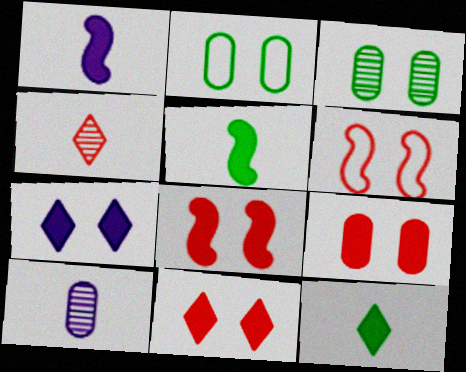[[3, 6, 7], 
[8, 9, 11]]